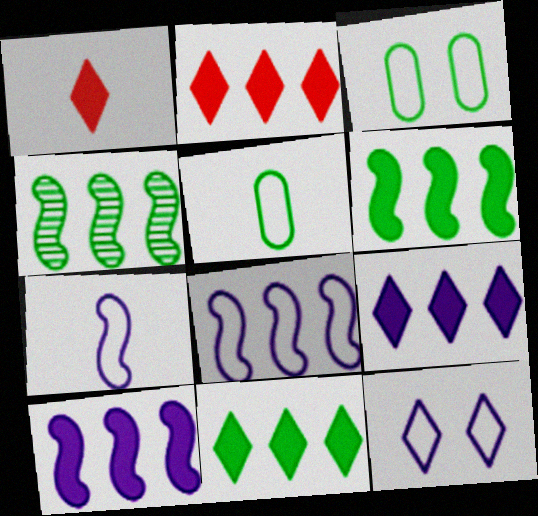[[2, 9, 11]]